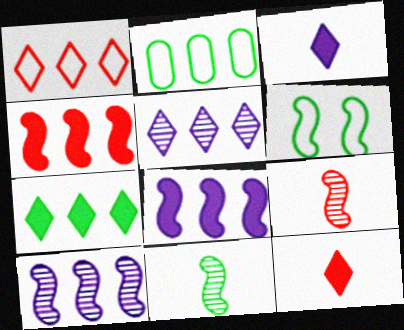[[1, 5, 7], 
[2, 4, 5], 
[6, 8, 9]]